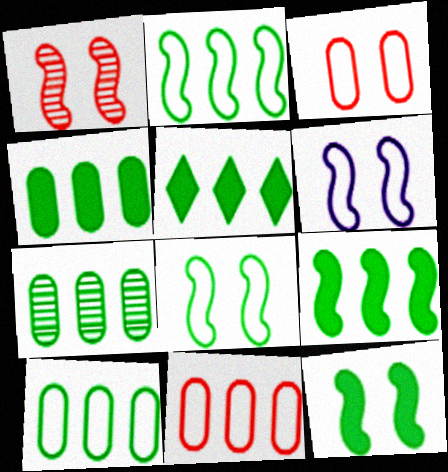[[1, 6, 12], 
[2, 5, 7], 
[4, 5, 9], 
[4, 7, 10]]